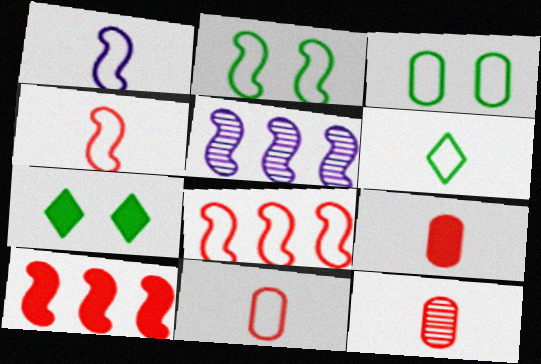[[1, 2, 8], 
[1, 6, 11], 
[5, 7, 11], 
[9, 11, 12]]